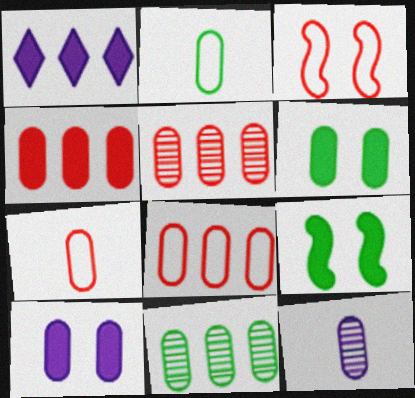[[2, 5, 10], 
[2, 6, 11], 
[4, 5, 8], 
[6, 8, 12], 
[7, 10, 11]]